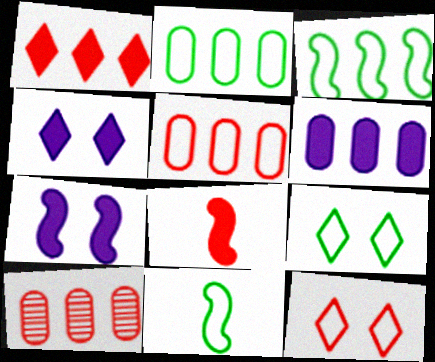[[2, 6, 10], 
[2, 9, 11], 
[4, 10, 11], 
[8, 10, 12]]